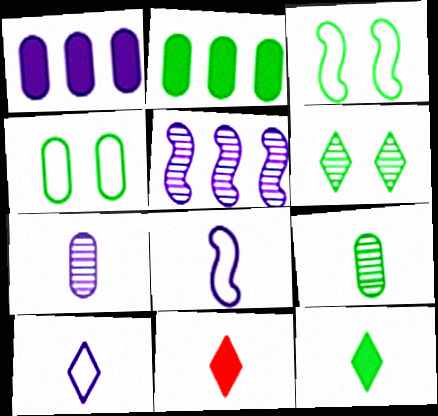[[2, 4, 9], 
[4, 5, 11], 
[8, 9, 11]]